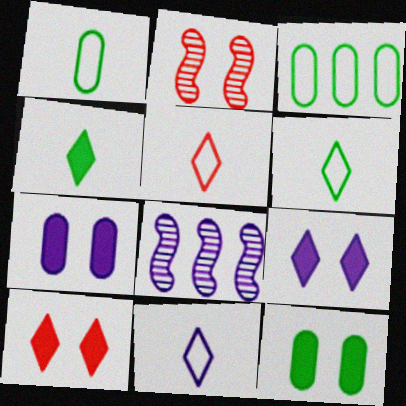[[1, 8, 10], 
[5, 6, 11], 
[5, 8, 12], 
[7, 8, 11]]